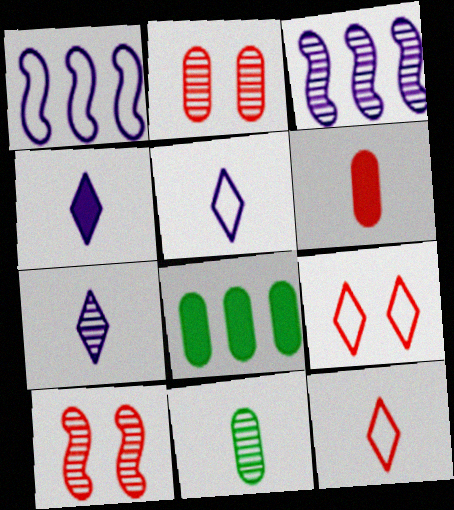[[4, 5, 7], 
[5, 8, 10]]